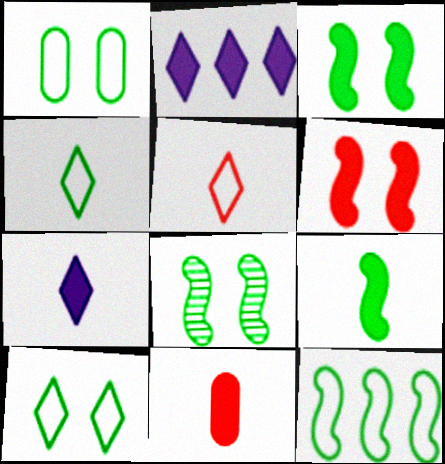[[1, 4, 12], 
[2, 3, 11], 
[7, 9, 11], 
[8, 9, 12]]